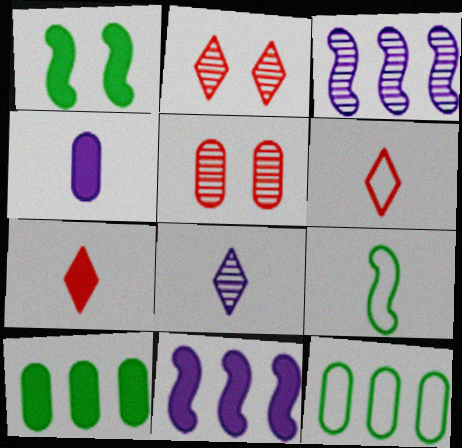[[4, 5, 12]]